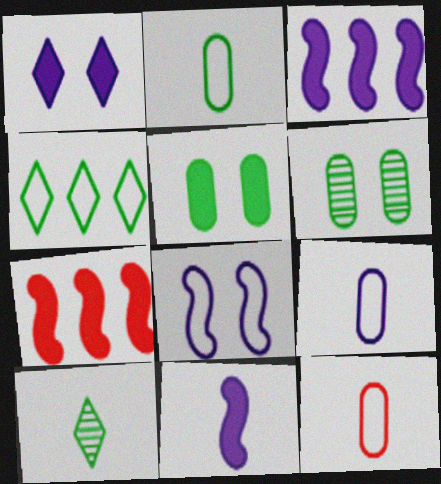[[2, 9, 12], 
[4, 8, 12], 
[10, 11, 12]]